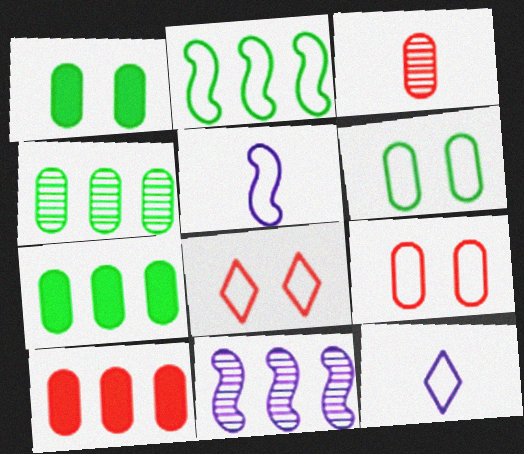[[2, 9, 12], 
[3, 9, 10]]